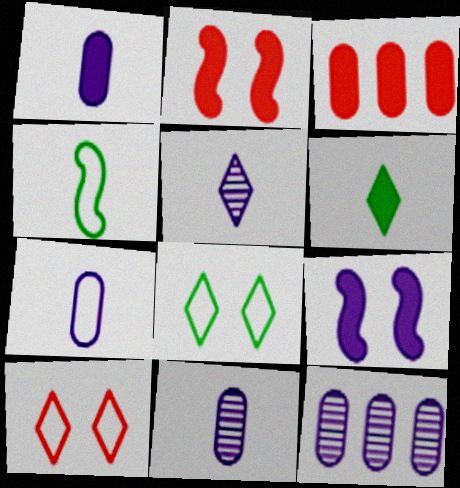[[1, 7, 11], 
[3, 6, 9]]